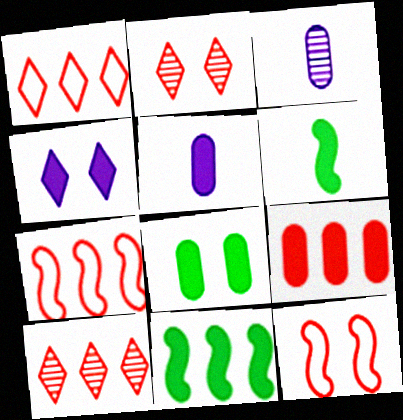[[4, 6, 9], 
[5, 8, 9], 
[7, 9, 10]]